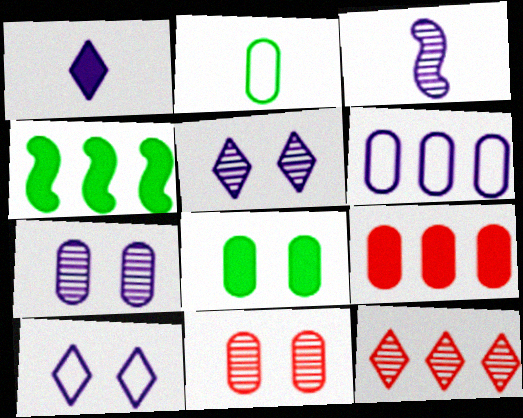[[2, 7, 9], 
[4, 6, 12]]